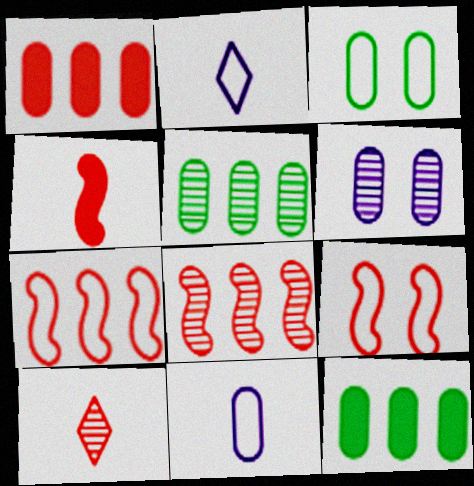[[1, 9, 10], 
[2, 3, 7], 
[4, 8, 9]]